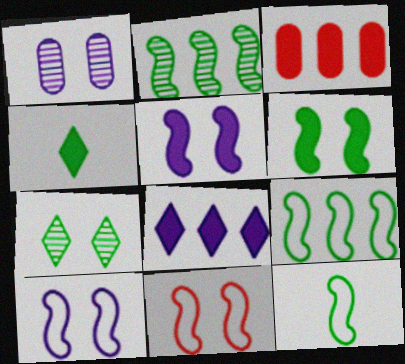[[2, 6, 12], 
[3, 4, 5]]